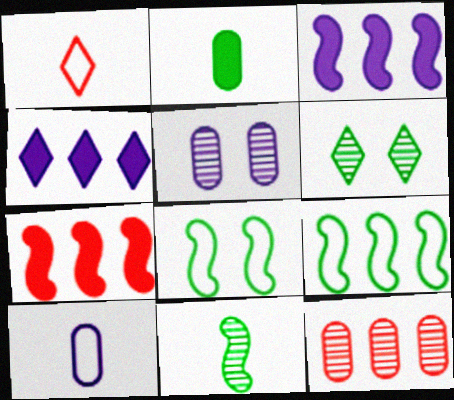[[1, 4, 6], 
[2, 6, 9], 
[4, 9, 12], 
[6, 7, 10]]